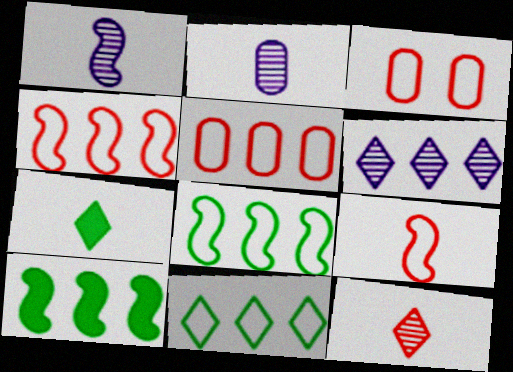[[2, 7, 9], 
[5, 6, 10]]